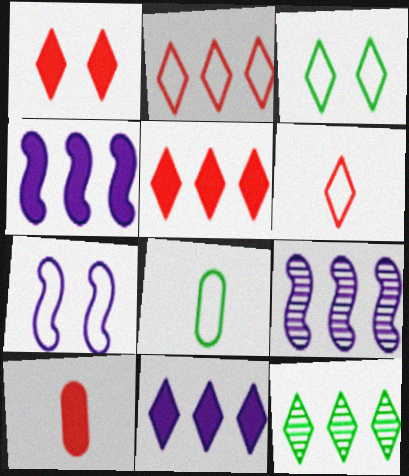[[1, 8, 9], 
[2, 7, 8], 
[2, 11, 12], 
[3, 9, 10], 
[7, 10, 12]]